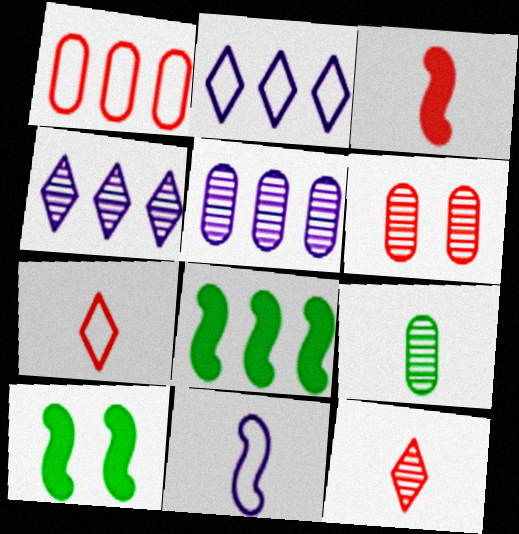[[1, 4, 8], 
[5, 6, 9], 
[5, 7, 10]]